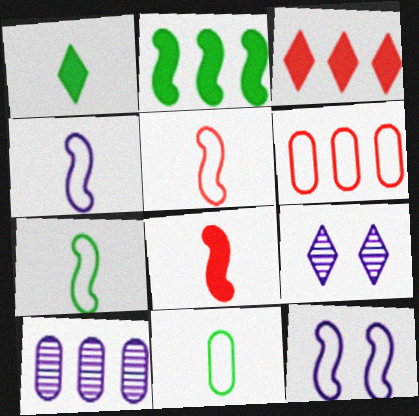[[4, 5, 7]]